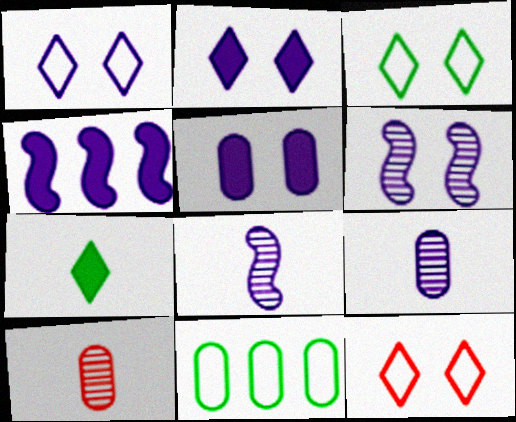[[1, 3, 12], 
[1, 4, 9], 
[1, 5, 6], 
[3, 4, 10], 
[5, 10, 11]]